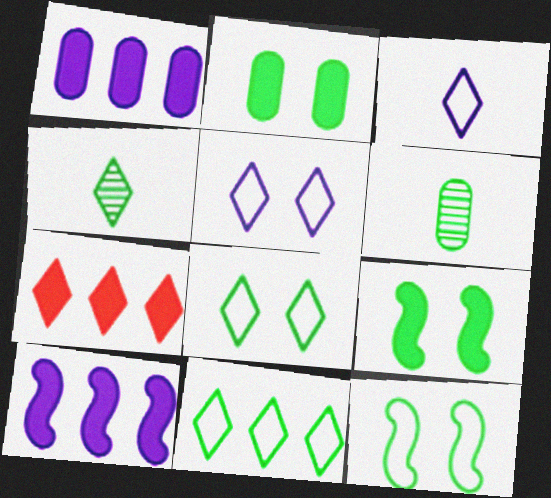[[4, 5, 7], 
[6, 9, 11]]